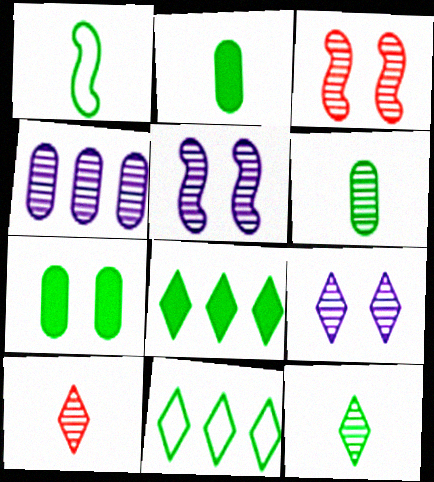[[1, 2, 12], 
[3, 4, 12]]